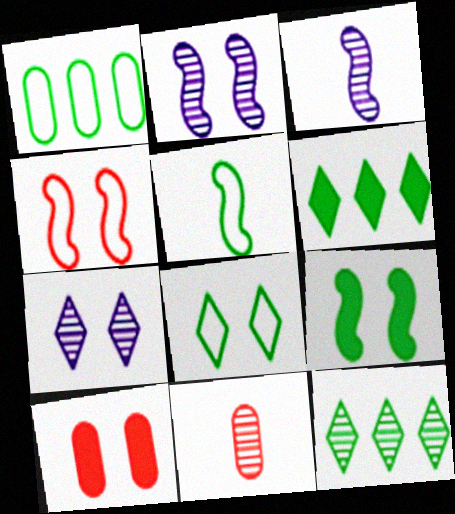[[1, 5, 8], 
[2, 4, 9], 
[2, 8, 10], 
[2, 11, 12]]